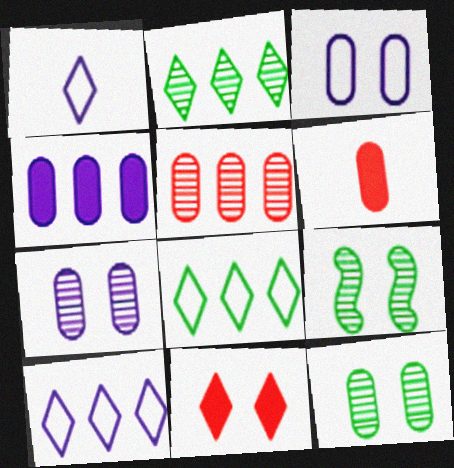[[1, 2, 11], 
[3, 9, 11], 
[6, 9, 10]]